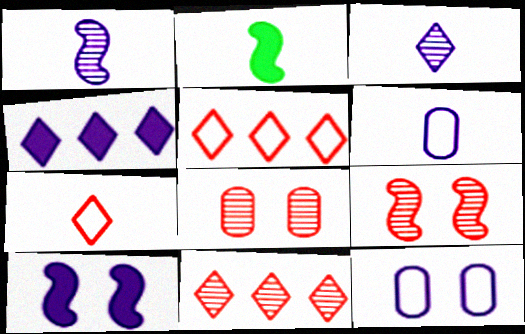[[1, 4, 12], 
[2, 11, 12]]